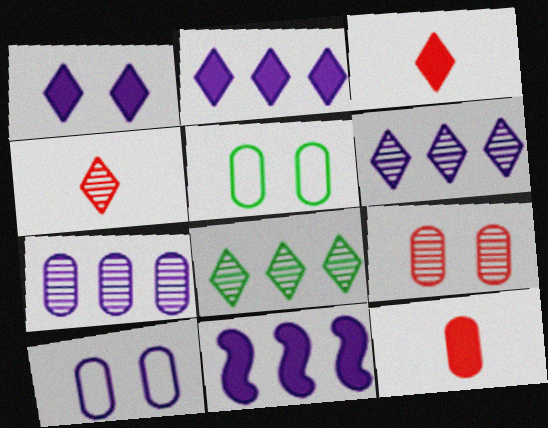[[4, 5, 11], 
[5, 7, 12]]